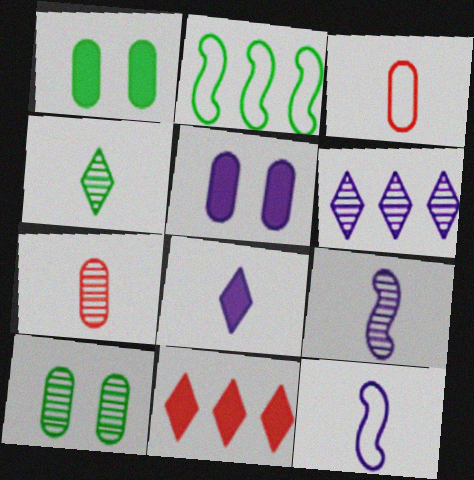[[1, 2, 4], 
[4, 7, 9], 
[5, 6, 12], 
[10, 11, 12]]